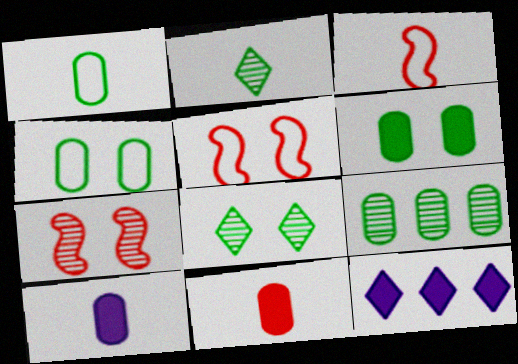[[1, 6, 9], 
[1, 7, 12], 
[2, 3, 10]]